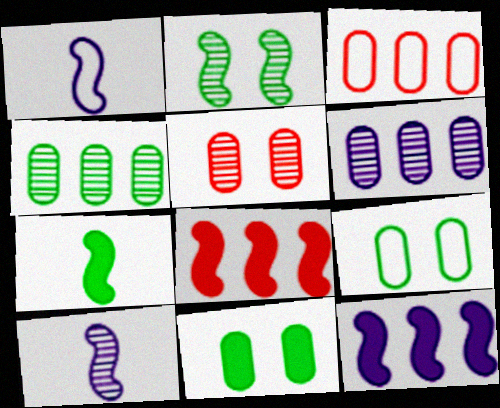[[1, 2, 8]]